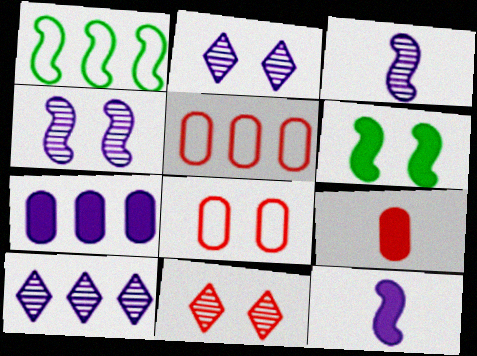[[1, 2, 9], 
[2, 6, 8]]